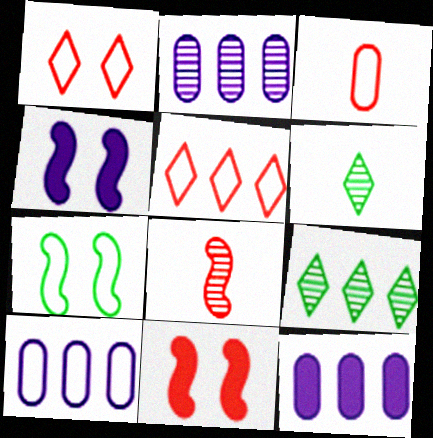[[2, 10, 12], 
[3, 4, 9], 
[6, 10, 11]]